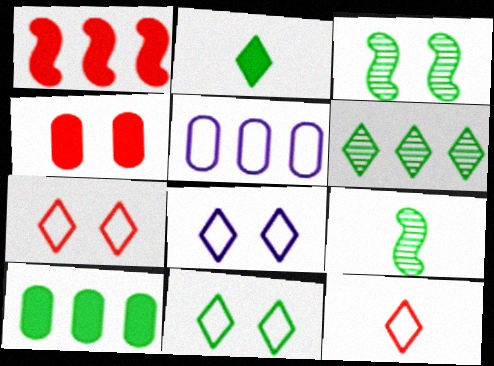[[1, 5, 6], 
[2, 6, 11], 
[3, 4, 8], 
[7, 8, 11], 
[9, 10, 11]]